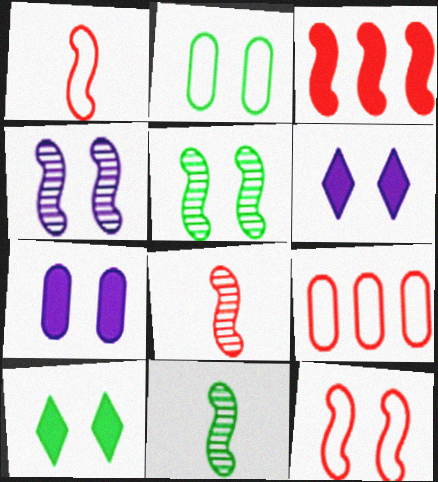[[2, 5, 10], 
[3, 8, 12], 
[6, 9, 11]]